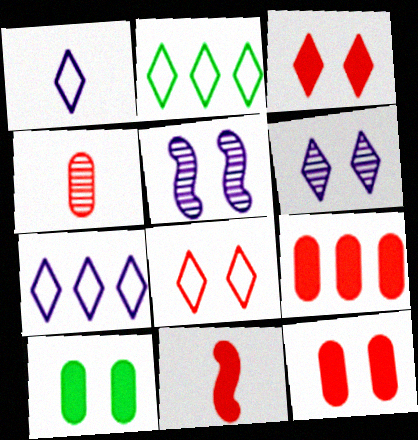[[1, 2, 8], 
[3, 9, 11], 
[5, 8, 10]]